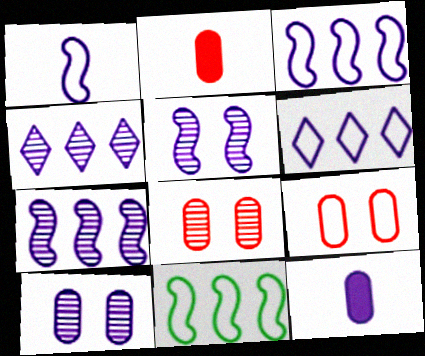[[5, 6, 12]]